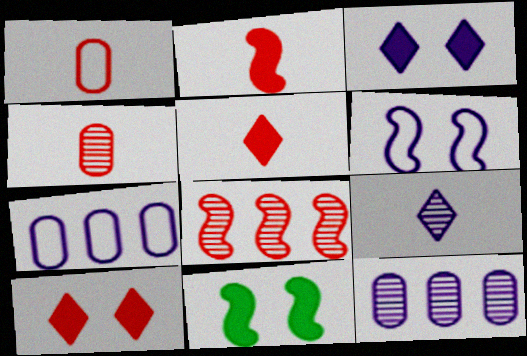[[1, 8, 10]]